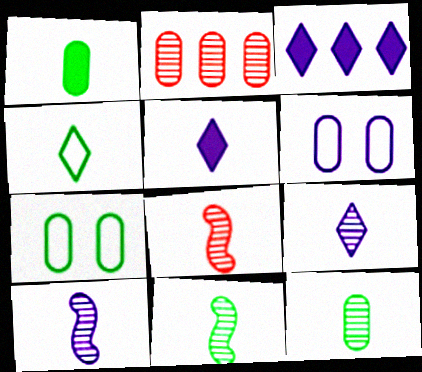[[1, 2, 6], 
[1, 4, 11], 
[3, 6, 10], 
[3, 7, 8], 
[8, 9, 12], 
[8, 10, 11]]